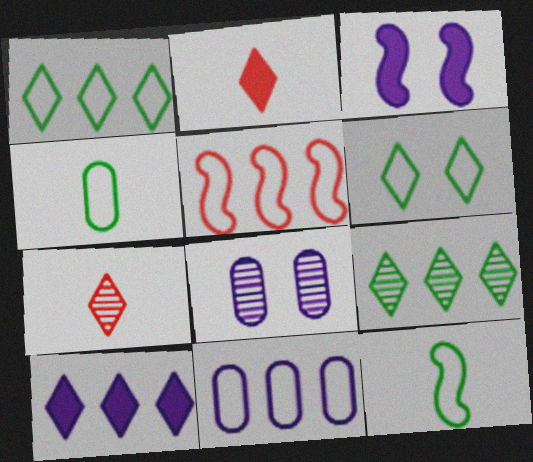[[1, 5, 11], 
[6, 7, 10]]